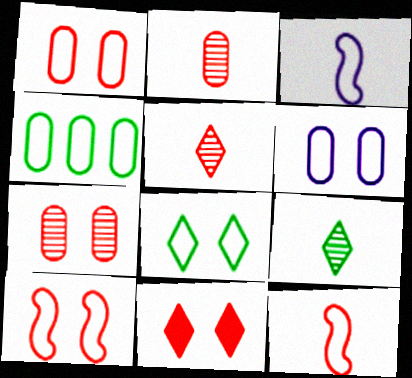[[6, 8, 10], 
[7, 10, 11]]